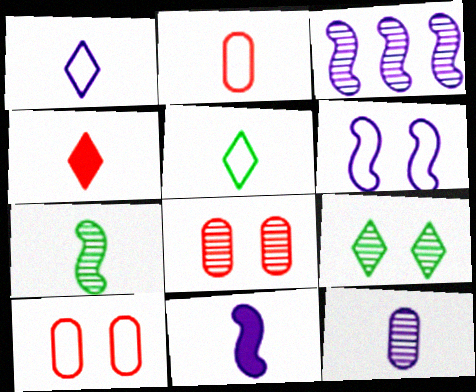[[1, 11, 12], 
[3, 6, 11]]